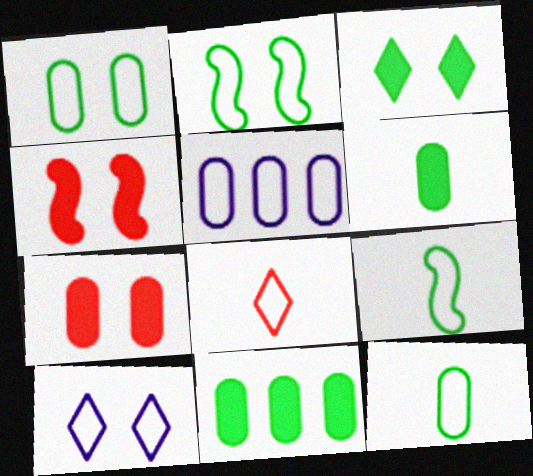[[2, 5, 8]]